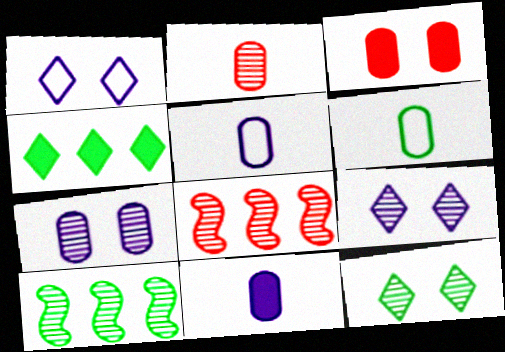[[2, 6, 11], 
[2, 9, 10]]